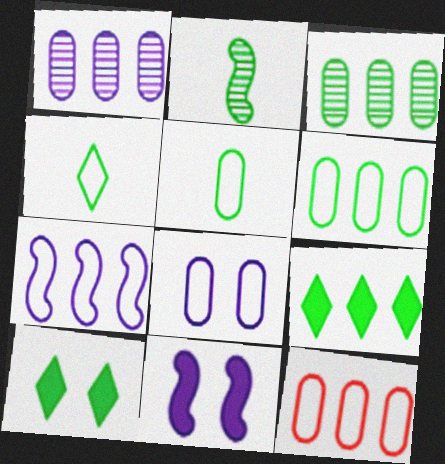[[2, 6, 10], 
[5, 8, 12]]